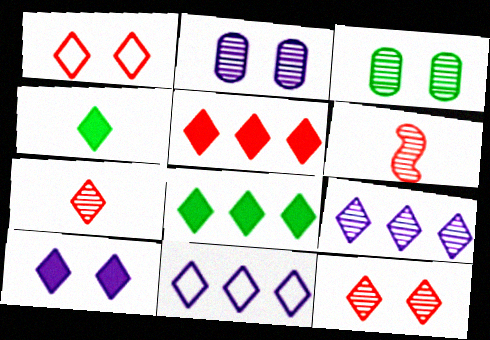[[1, 4, 9], 
[1, 5, 7], 
[3, 6, 9], 
[4, 5, 10], 
[4, 11, 12]]